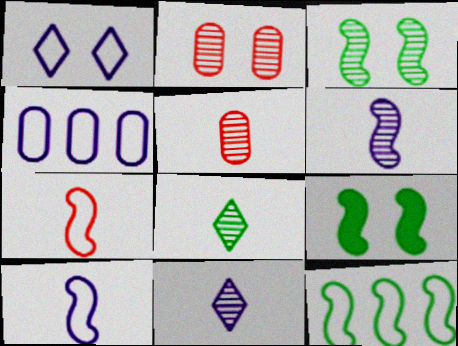[[1, 2, 9], 
[1, 4, 10], 
[5, 6, 8]]